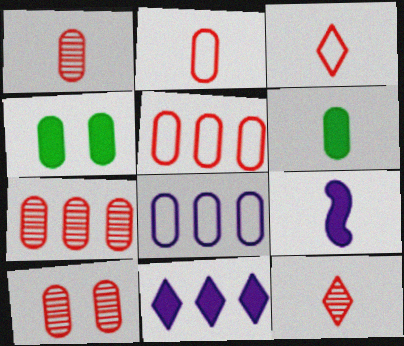[[1, 4, 8], 
[1, 7, 10], 
[6, 8, 10]]